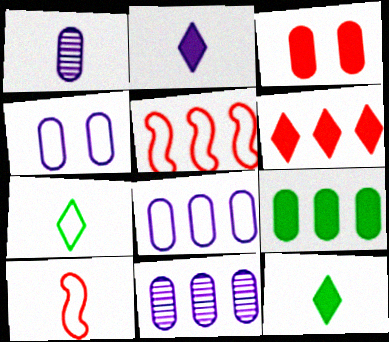[[1, 10, 12], 
[4, 5, 7]]